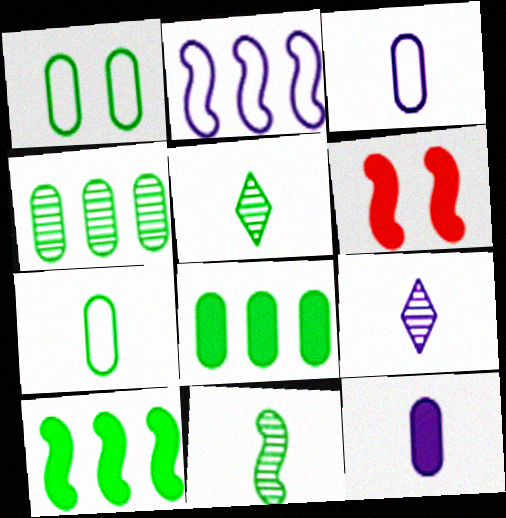[[1, 5, 10], 
[2, 6, 11]]